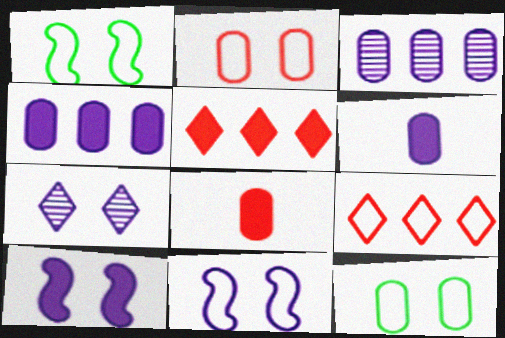[[3, 8, 12]]